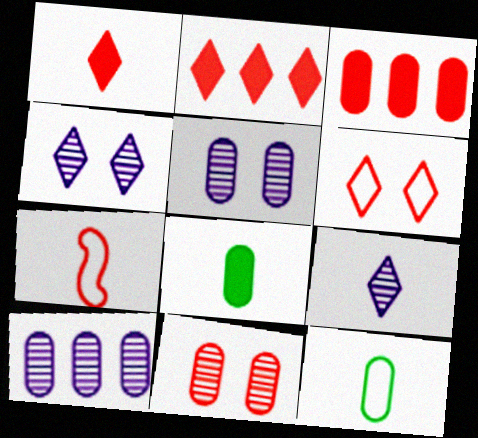[[2, 7, 11], 
[3, 5, 12], 
[7, 8, 9]]